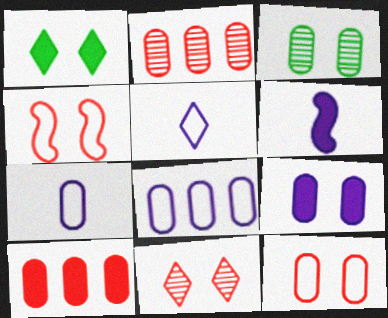[[1, 6, 10], 
[3, 7, 10], 
[3, 9, 12]]